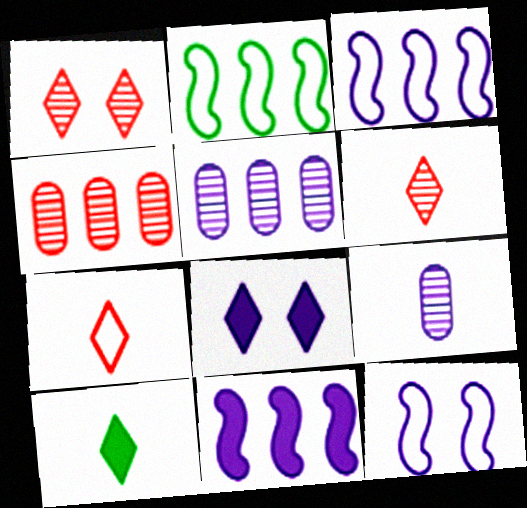[[3, 8, 9], 
[4, 10, 12]]